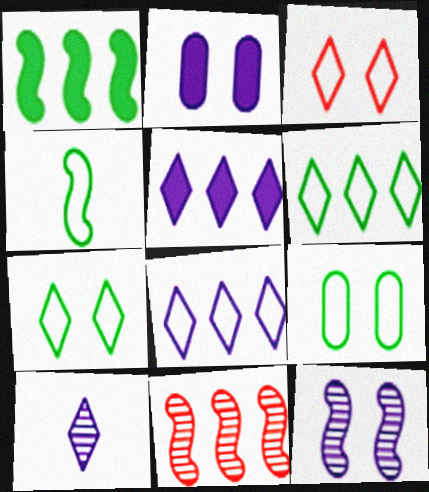[[4, 6, 9]]